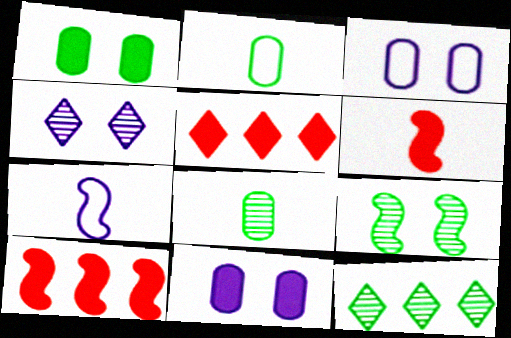[[2, 4, 10], 
[3, 6, 12], 
[7, 9, 10], 
[8, 9, 12]]